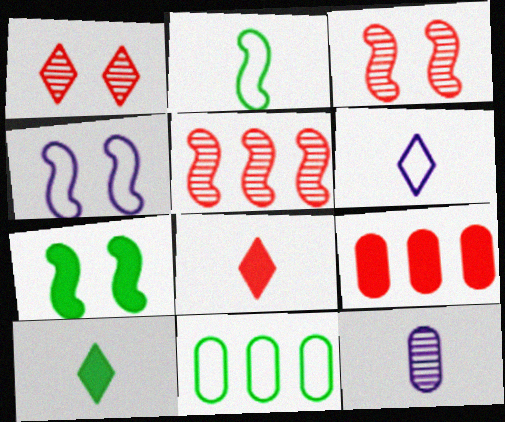[[2, 8, 12], 
[3, 4, 7]]